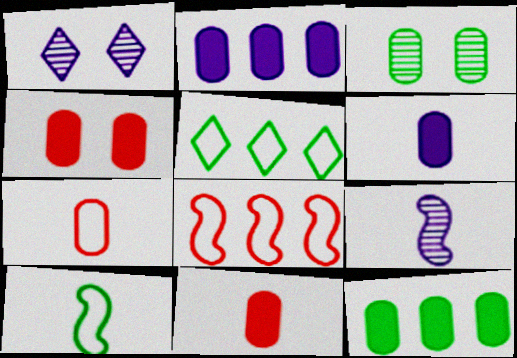[[2, 3, 7], 
[4, 5, 9], 
[4, 6, 12]]